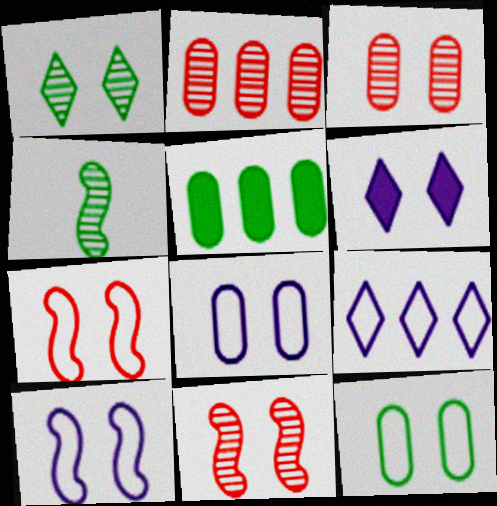[[6, 11, 12]]